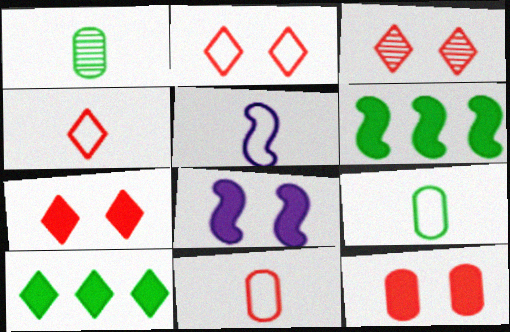[[2, 3, 7], 
[4, 5, 9]]